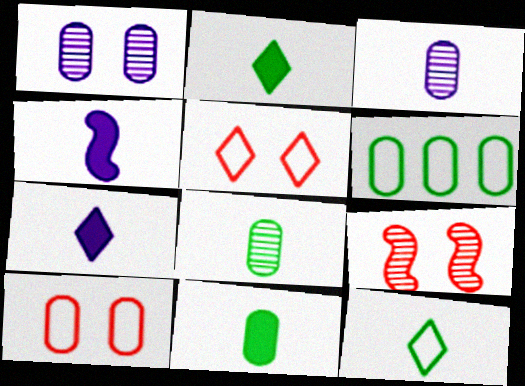[[6, 7, 9]]